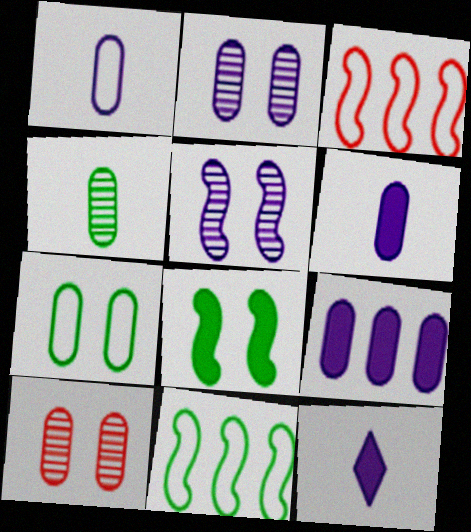[[1, 2, 9], 
[10, 11, 12]]